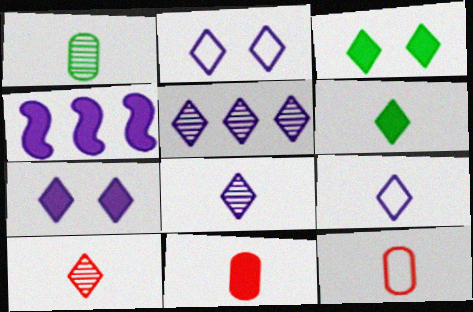[[3, 4, 11], 
[5, 7, 9], 
[6, 9, 10]]